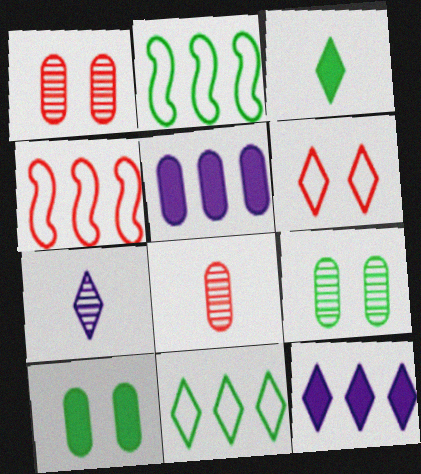[[2, 3, 9], 
[4, 7, 10]]